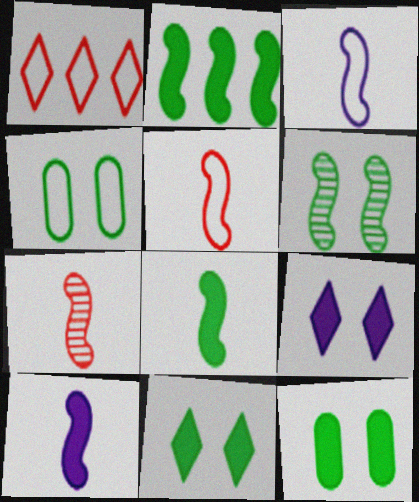[[1, 3, 4], 
[3, 7, 8], 
[4, 6, 11]]